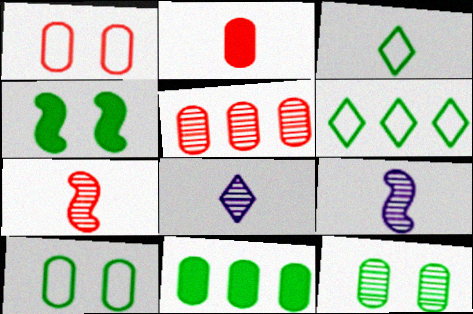[[1, 2, 5], 
[2, 3, 9]]